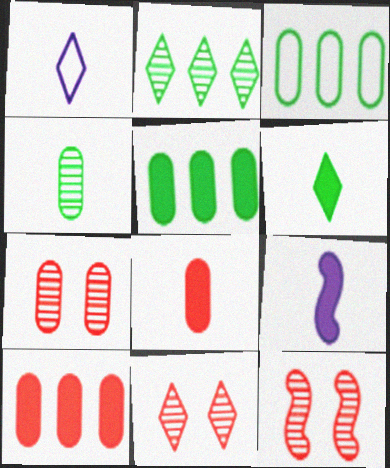[[1, 5, 12], 
[3, 9, 11], 
[6, 8, 9], 
[7, 11, 12]]